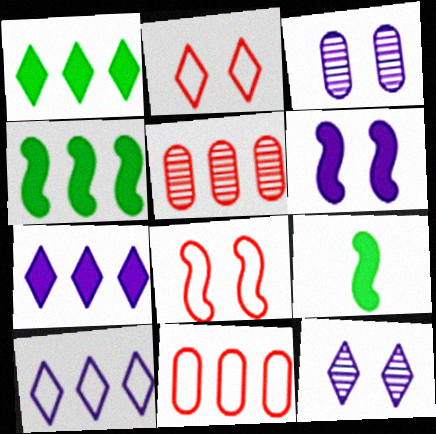[[4, 5, 10], 
[9, 11, 12]]